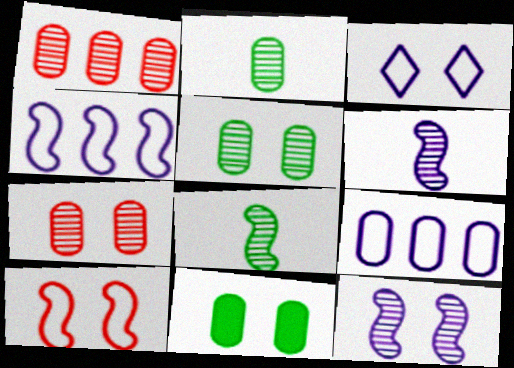[]